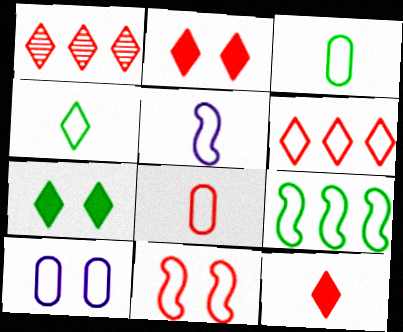[[4, 5, 8], 
[5, 9, 11], 
[6, 8, 11]]